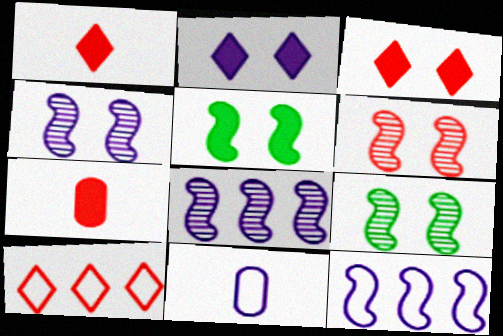[[2, 8, 11], 
[4, 6, 9], 
[6, 7, 10]]